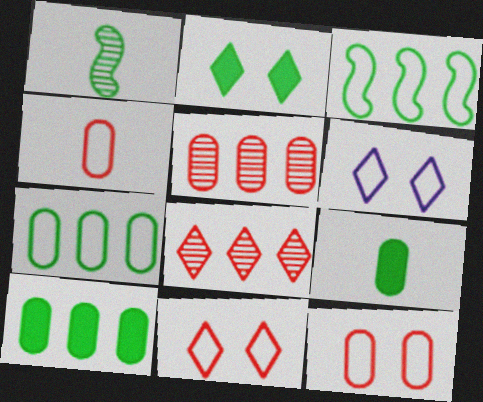[[1, 2, 7], 
[3, 4, 6]]